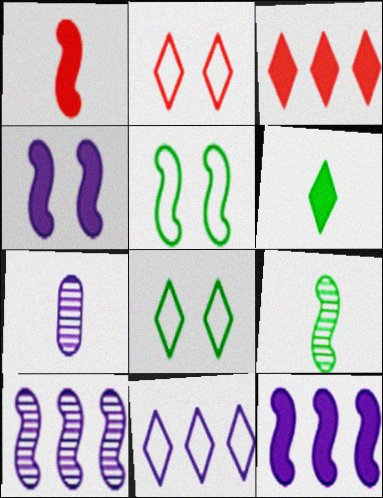[[1, 5, 10], 
[3, 5, 7], 
[4, 7, 11]]